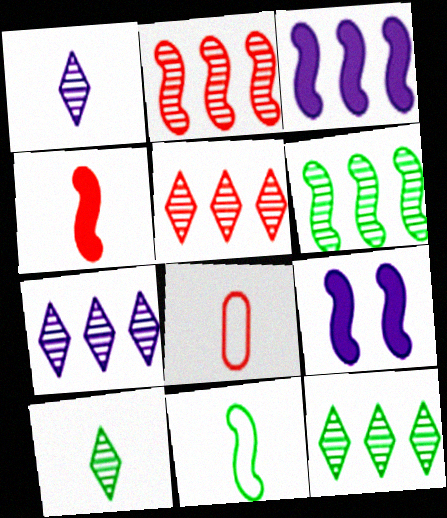[[2, 9, 11], 
[5, 7, 12], 
[8, 9, 12]]